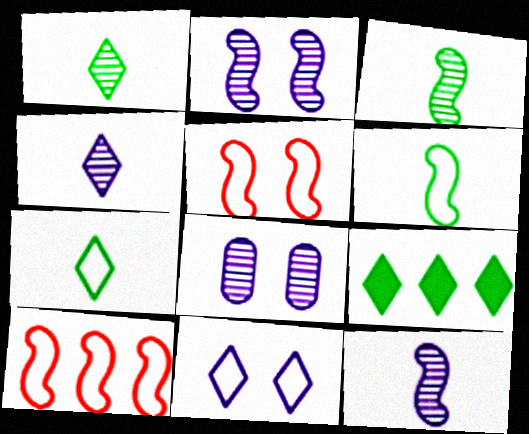[]